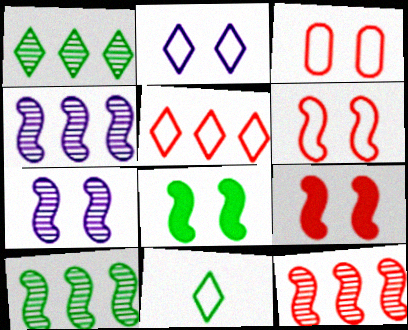[[2, 5, 11], 
[4, 10, 12], 
[6, 7, 8]]